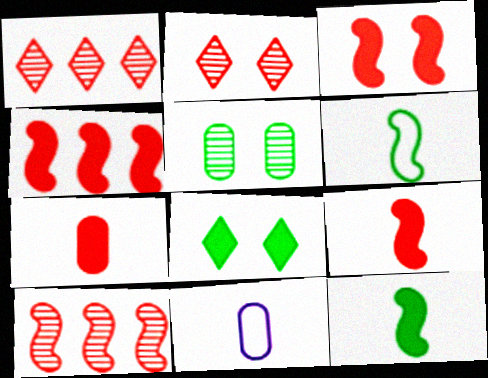[[3, 4, 9], 
[8, 10, 11]]